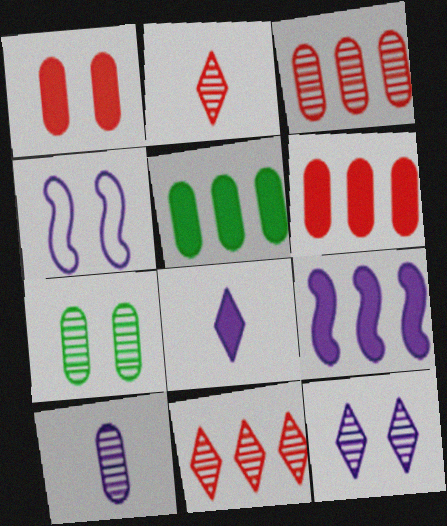[[2, 4, 5], 
[3, 7, 10]]